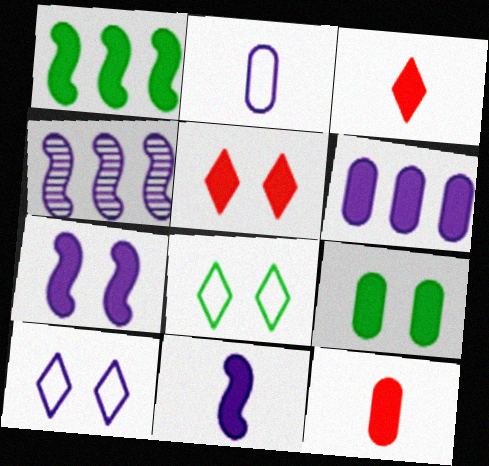[[4, 8, 12], 
[5, 7, 9], 
[6, 9, 12]]